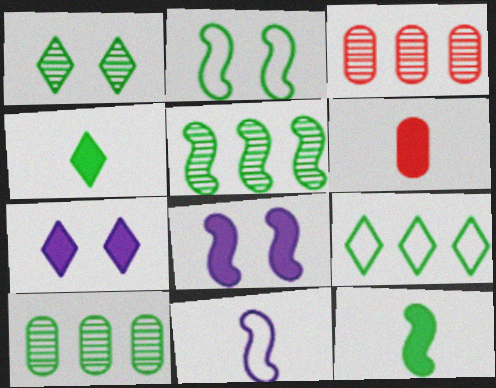[[1, 4, 9], 
[2, 4, 10], 
[2, 5, 12]]